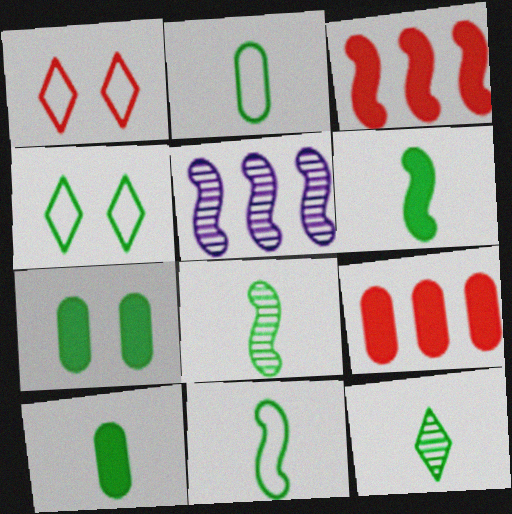[[1, 5, 10], 
[2, 6, 12], 
[6, 8, 11], 
[10, 11, 12]]